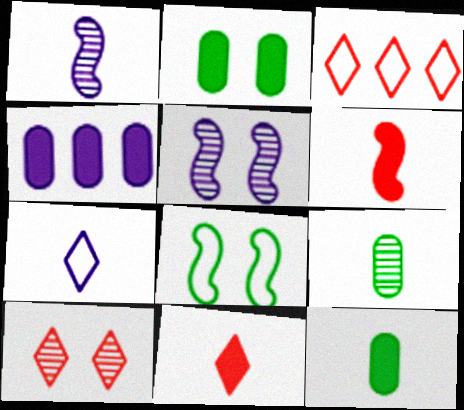[[1, 2, 3], 
[3, 5, 12], 
[3, 10, 11], 
[4, 5, 7], 
[6, 7, 9]]